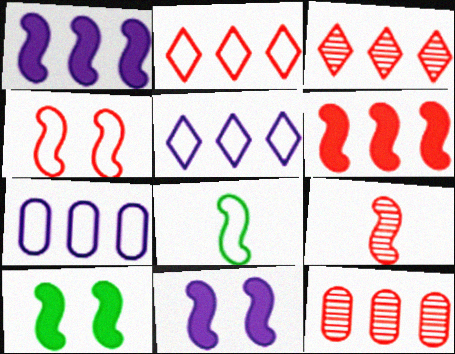[[2, 6, 12], 
[4, 6, 9]]